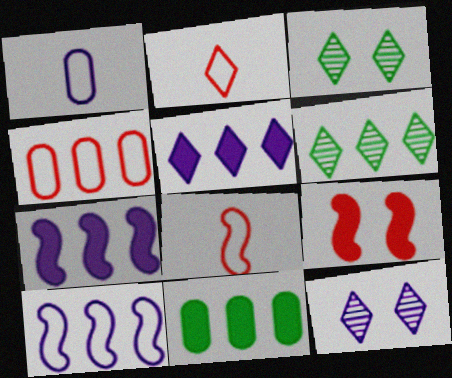[[1, 6, 9], 
[1, 7, 12], 
[2, 3, 5], 
[4, 6, 7], 
[8, 11, 12]]